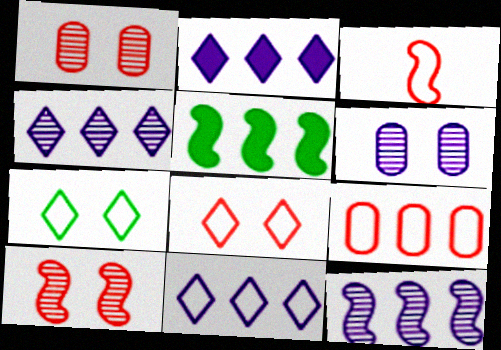[[2, 4, 11], 
[3, 8, 9], 
[4, 5, 9]]